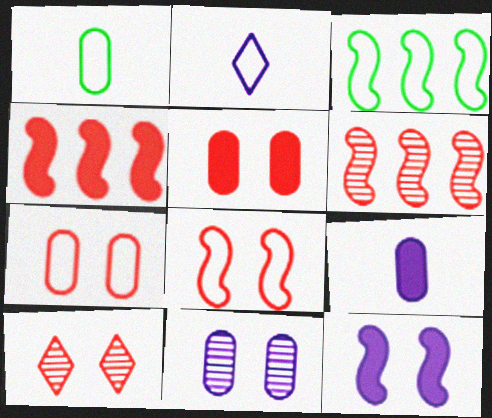[[2, 3, 7], 
[3, 9, 10], 
[5, 8, 10]]